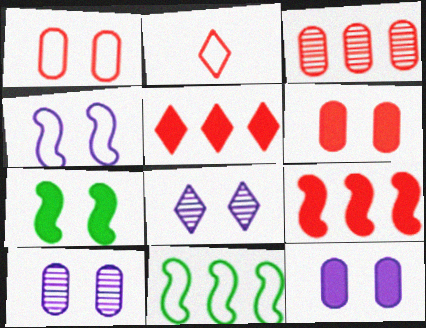[[1, 7, 8], 
[4, 8, 12]]